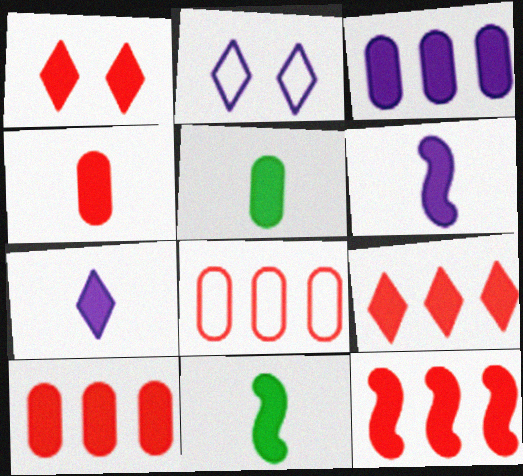[[1, 3, 11], 
[1, 4, 12], 
[4, 7, 11], 
[9, 10, 12]]